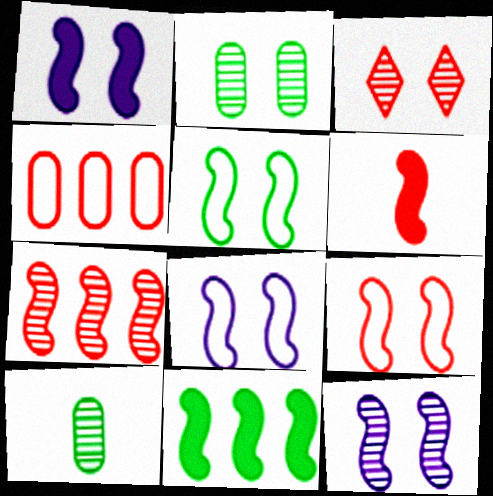[[1, 6, 11], 
[1, 8, 12], 
[2, 3, 12], 
[3, 4, 6], 
[5, 8, 9], 
[6, 7, 9]]